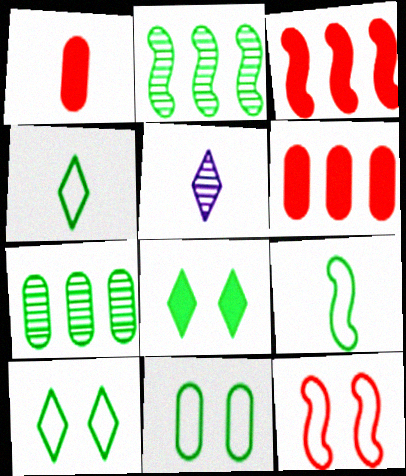[[1, 5, 9], 
[3, 5, 11], 
[7, 8, 9]]